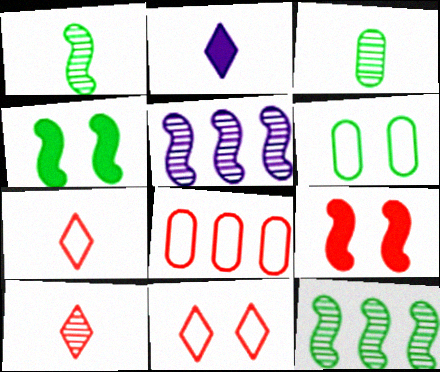[[8, 9, 10]]